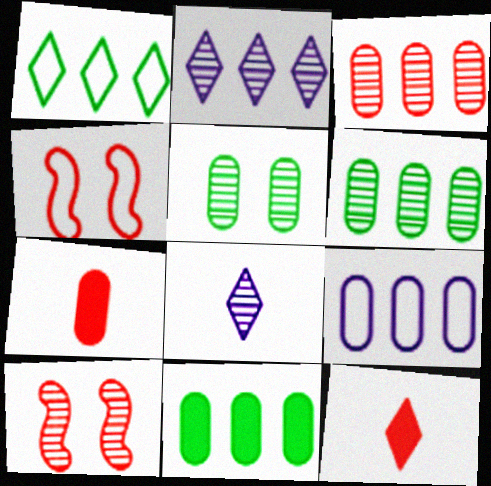[[3, 4, 12], 
[3, 9, 11], 
[4, 8, 11], 
[5, 7, 9], 
[6, 8, 10]]